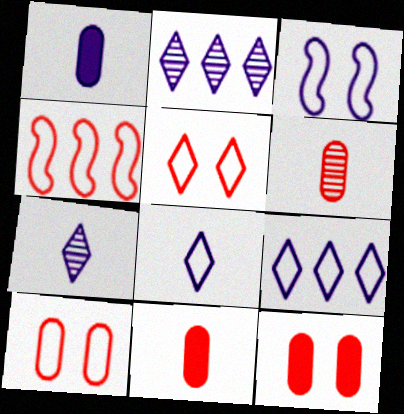[[1, 2, 3]]